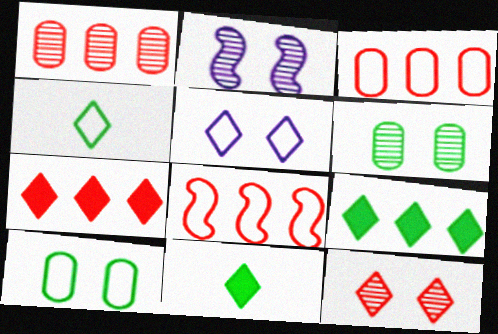[[1, 7, 8], 
[2, 3, 11], 
[2, 6, 12]]